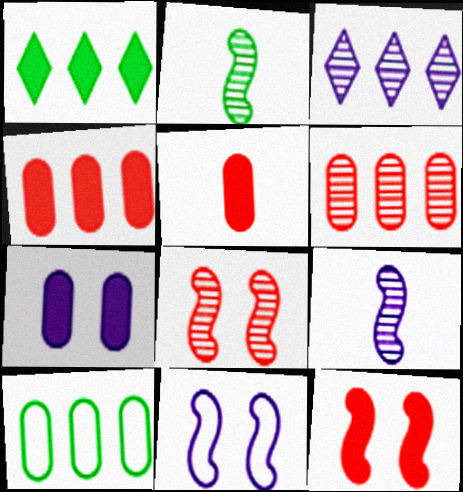[]